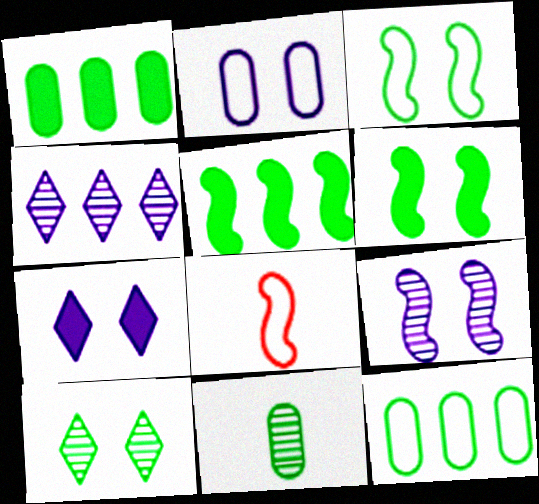[[2, 7, 9], 
[5, 8, 9]]